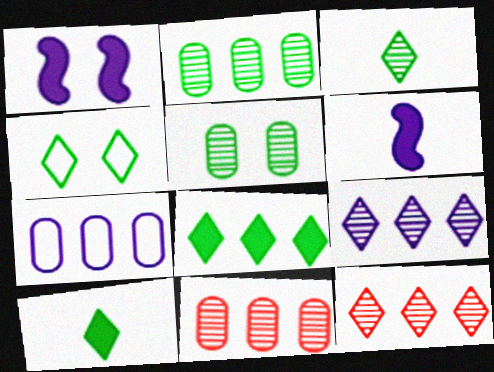[[3, 4, 8], 
[4, 6, 11]]